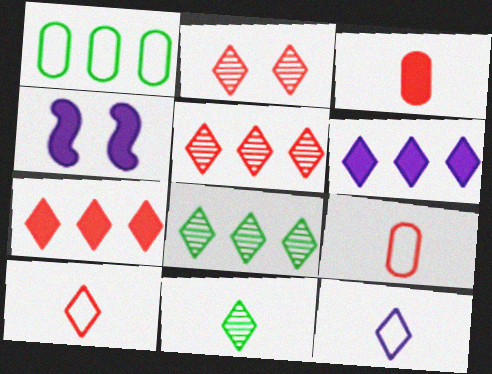[[2, 7, 10], 
[4, 8, 9]]